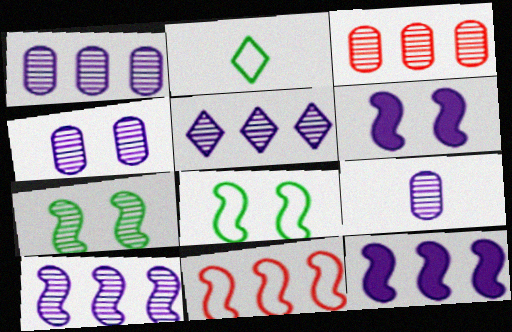[[1, 4, 9], 
[1, 5, 10], 
[2, 3, 6]]